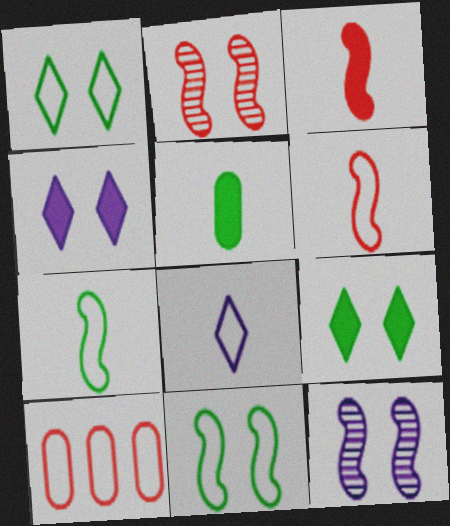[[8, 10, 11]]